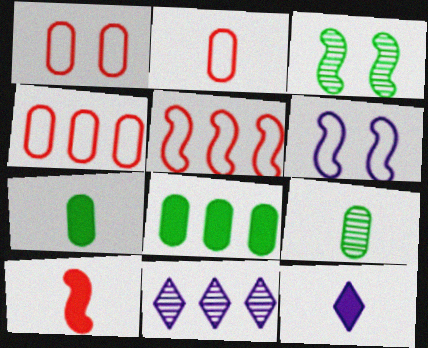[[1, 2, 4], 
[3, 4, 12], 
[5, 8, 11], 
[7, 10, 12]]